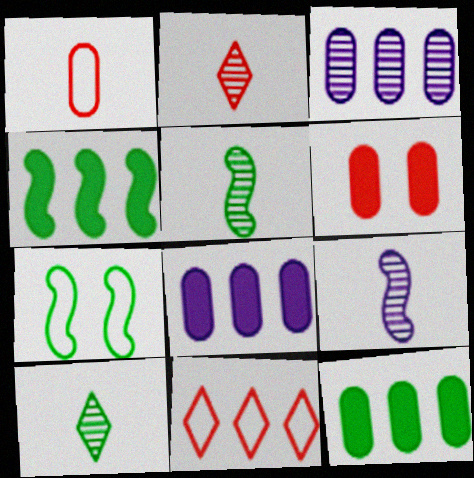[[2, 7, 8], 
[3, 4, 11], 
[4, 5, 7], 
[7, 10, 12]]